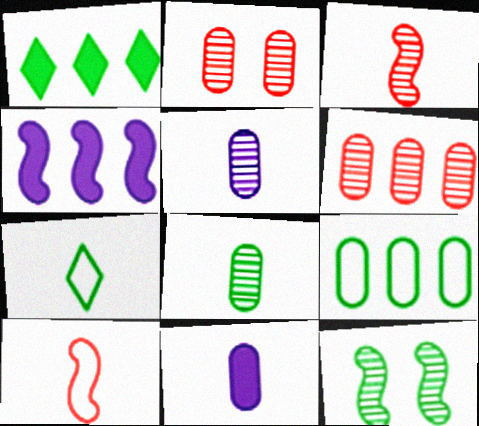[[2, 4, 7], 
[2, 9, 11], 
[3, 7, 11], 
[4, 10, 12]]